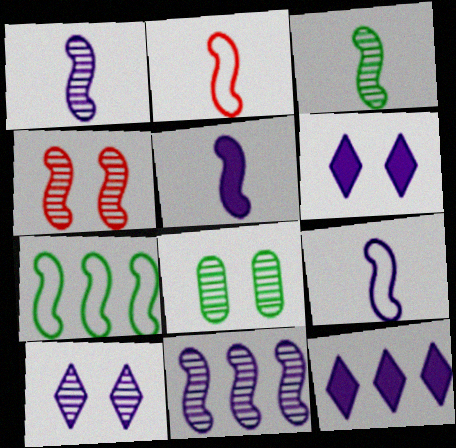[[1, 5, 9], 
[2, 3, 5], 
[2, 8, 12], 
[3, 4, 11], 
[4, 5, 7], 
[4, 8, 10]]